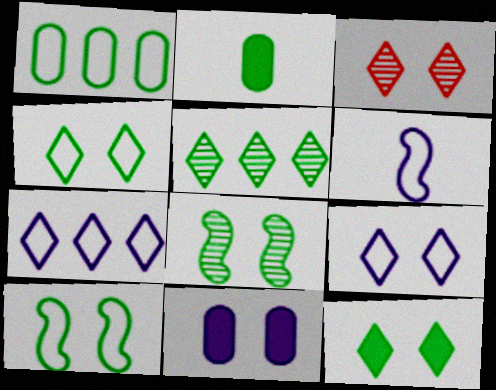[[2, 5, 10], 
[3, 9, 12], 
[3, 10, 11]]